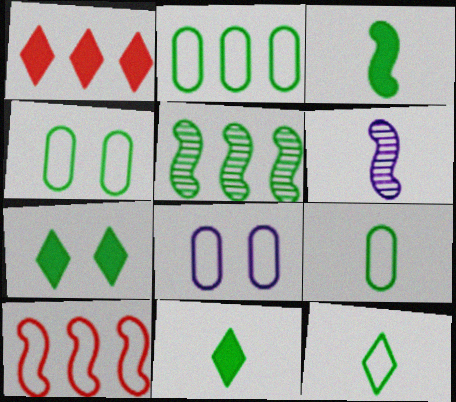[[1, 4, 6], 
[2, 4, 9], 
[4, 5, 11], 
[5, 7, 9], 
[8, 10, 12]]